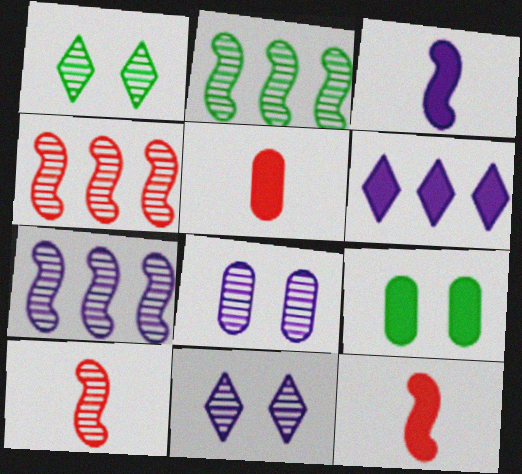[[2, 4, 7], 
[6, 9, 12]]